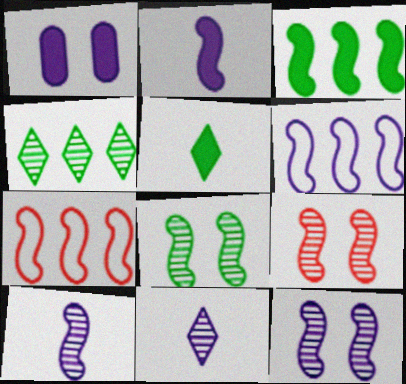[[1, 6, 11], 
[2, 6, 12], 
[2, 7, 8], 
[8, 9, 12]]